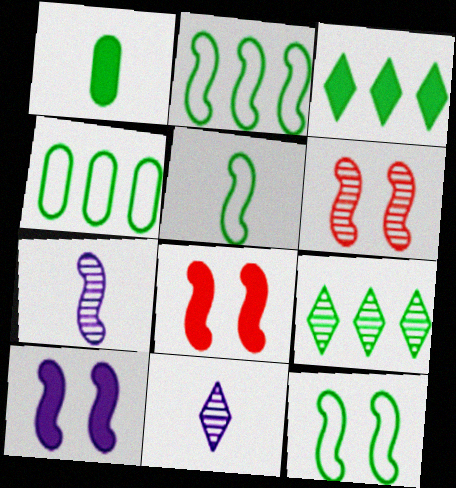[[1, 9, 12], 
[2, 5, 12], 
[2, 7, 8], 
[4, 8, 11], 
[6, 10, 12]]